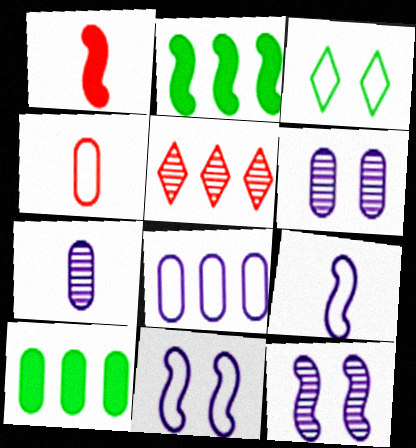[[2, 5, 8], 
[4, 6, 10]]